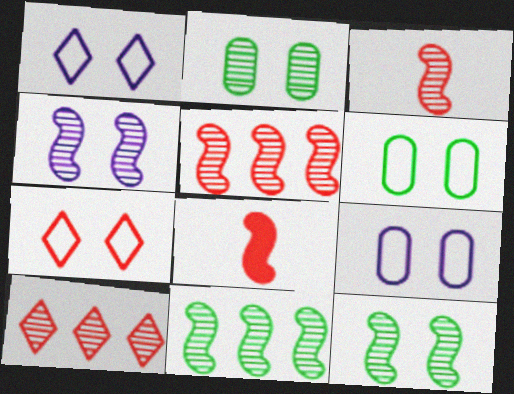[[3, 4, 11]]